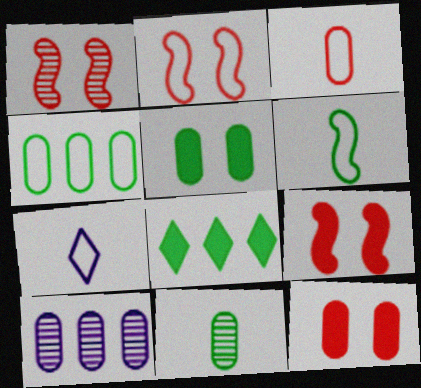[[1, 2, 9], 
[2, 4, 7], 
[3, 5, 10], 
[3, 6, 7], 
[4, 5, 11]]